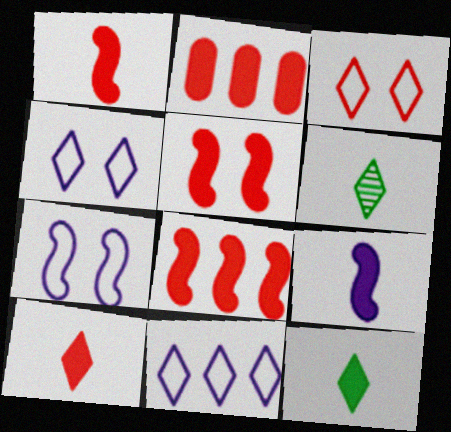[[1, 5, 8], 
[2, 5, 10], 
[2, 6, 7]]